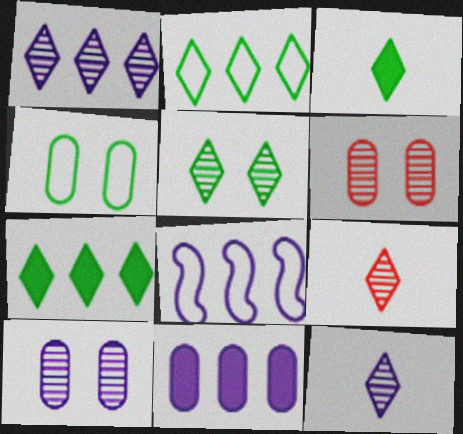[[1, 5, 9], 
[1, 8, 11], 
[2, 3, 5], 
[3, 6, 8]]